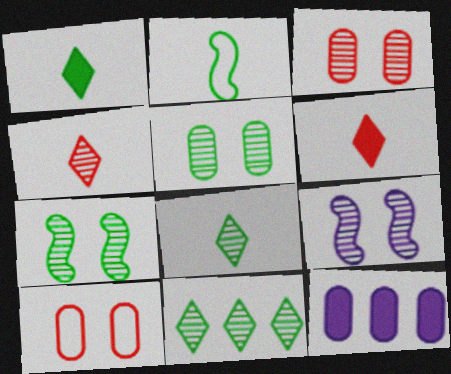[]